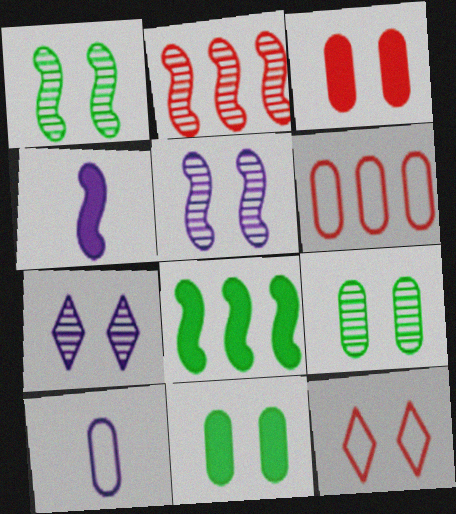[[5, 11, 12]]